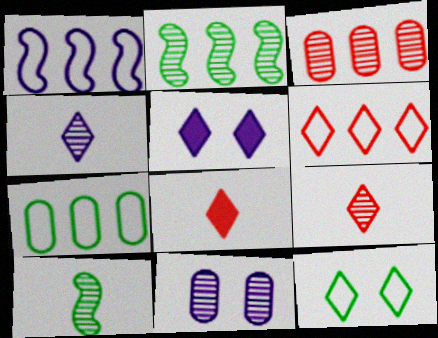[[1, 6, 7], 
[2, 9, 11]]